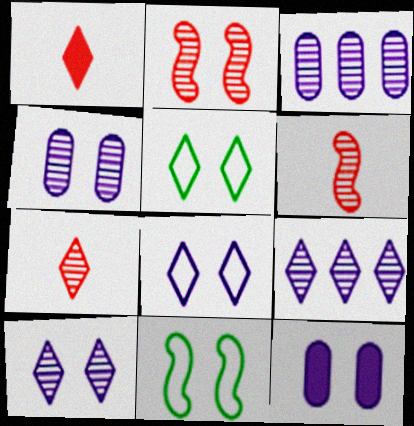[[1, 3, 11], 
[1, 5, 9], 
[2, 5, 12]]